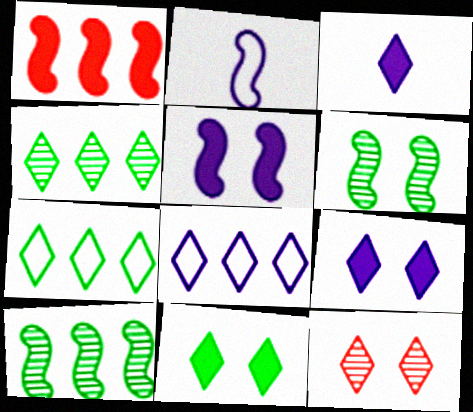[[1, 2, 6], 
[3, 7, 12]]